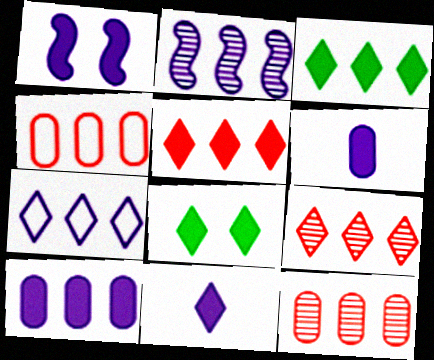[[1, 10, 11], 
[2, 3, 4], 
[2, 7, 10], 
[3, 7, 9], 
[5, 8, 11]]